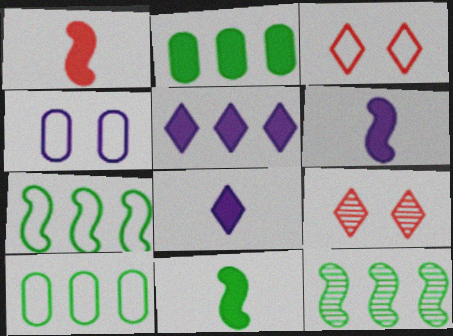[[1, 6, 11], 
[6, 9, 10]]